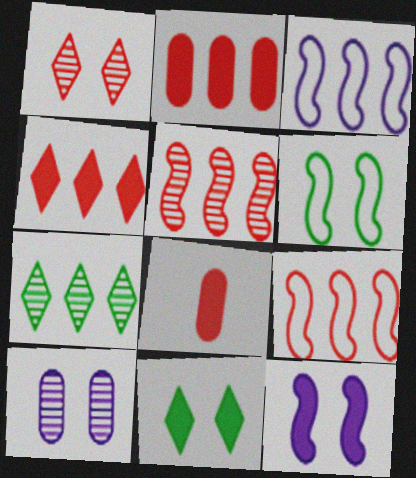[[1, 8, 9], 
[2, 3, 7]]